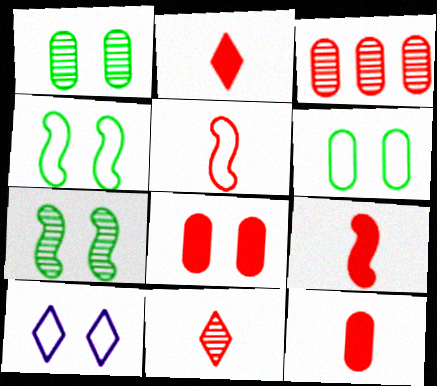[[2, 9, 12], 
[5, 11, 12], 
[7, 8, 10]]